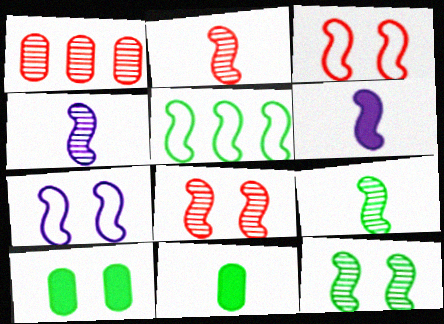[[2, 4, 9], 
[5, 6, 8]]